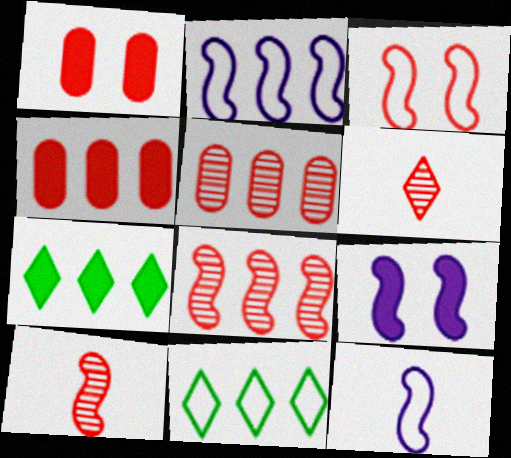[[2, 5, 7], 
[3, 4, 6]]